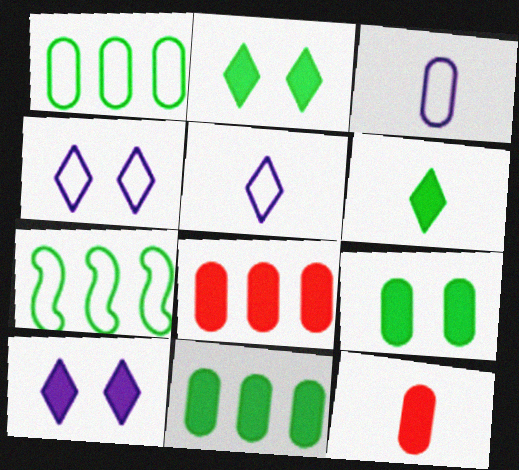[]